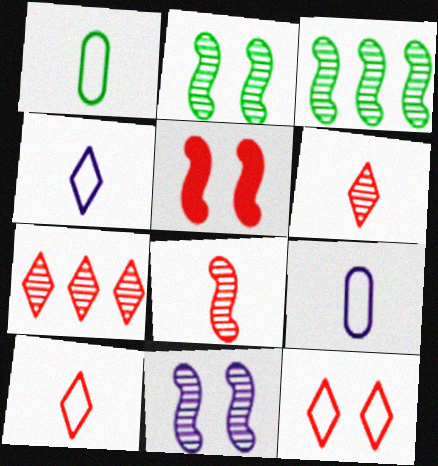[[3, 8, 11]]